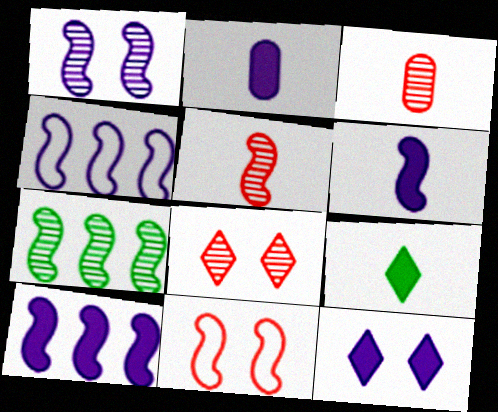[[1, 4, 6], 
[1, 5, 7], 
[2, 10, 12], 
[6, 7, 11]]